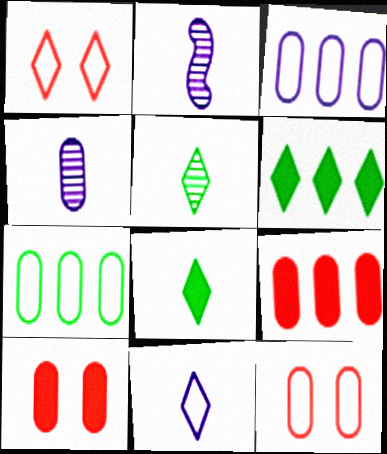[[2, 6, 12], 
[4, 7, 10]]